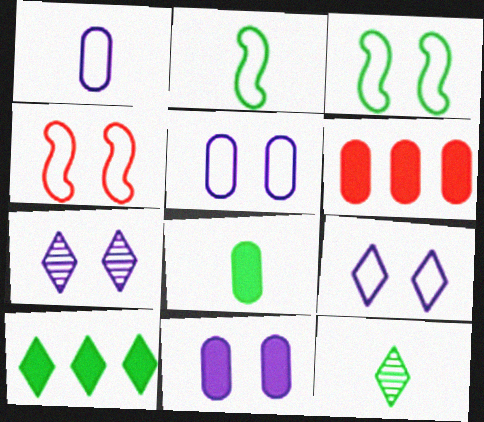[[2, 6, 7], 
[2, 8, 12], 
[6, 8, 11]]